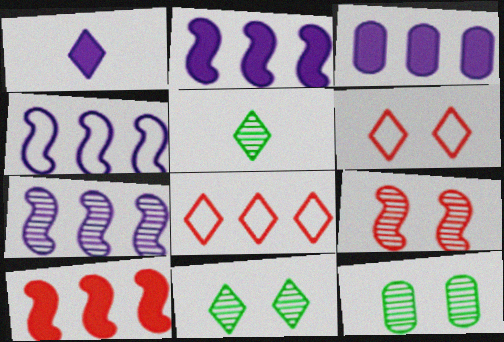[[1, 8, 11], 
[2, 4, 7]]